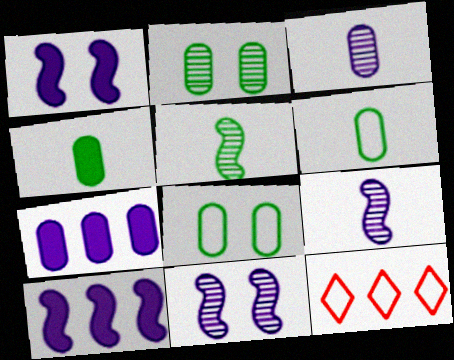[[4, 11, 12]]